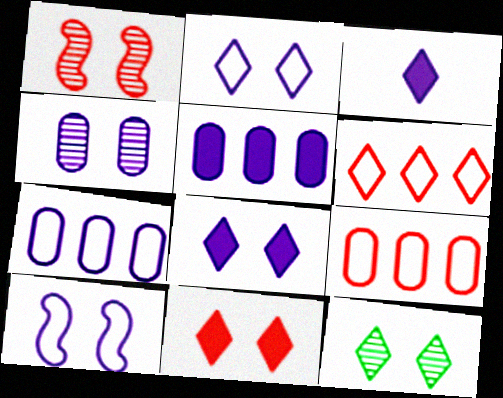[[1, 4, 12], 
[2, 11, 12], 
[3, 6, 12], 
[4, 8, 10]]